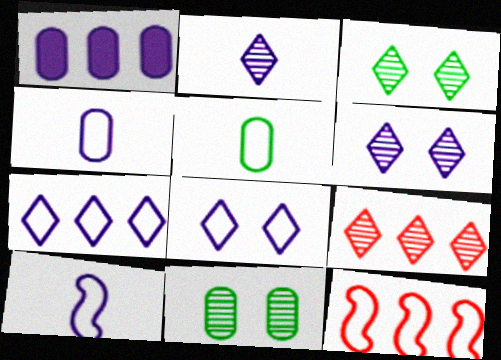[[1, 6, 10], 
[2, 3, 9], 
[5, 8, 12]]